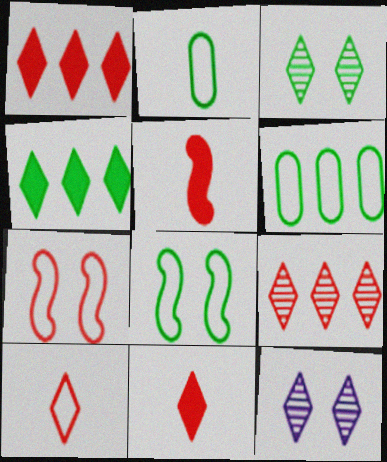[[4, 10, 12], 
[5, 6, 12]]